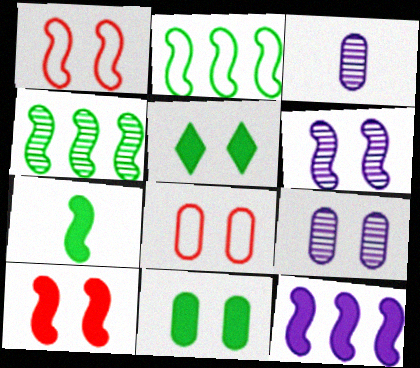[[1, 5, 9], 
[5, 6, 8], 
[7, 10, 12], 
[8, 9, 11]]